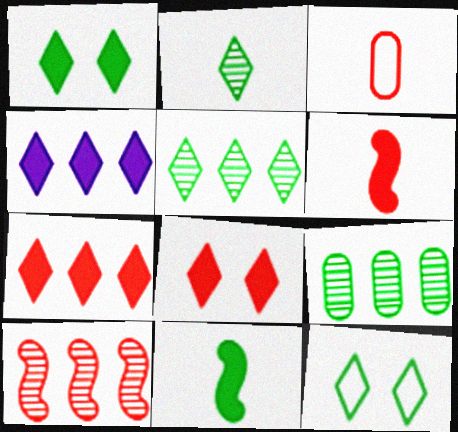[[3, 8, 10], 
[9, 11, 12]]